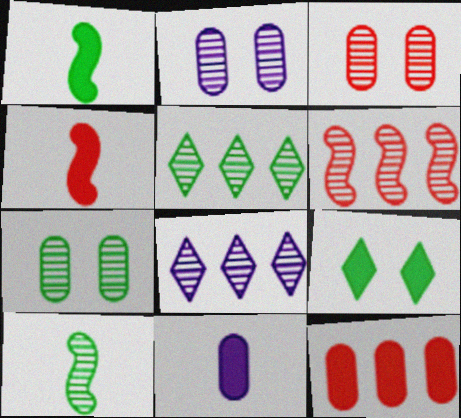[[2, 3, 7], 
[3, 8, 10], 
[5, 7, 10]]